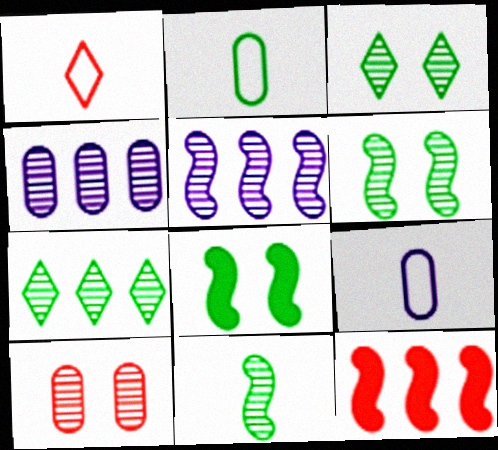[[1, 4, 8], 
[1, 10, 12], 
[2, 7, 8], 
[3, 9, 12]]